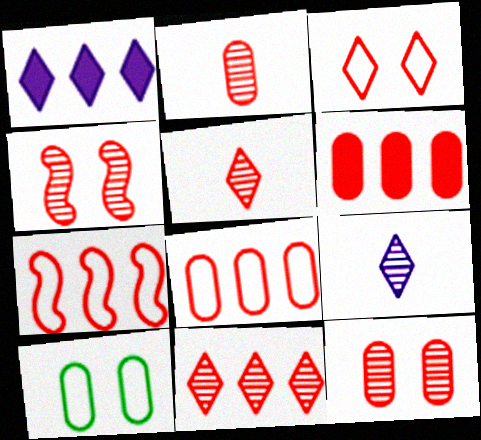[[2, 4, 11], 
[6, 7, 11]]